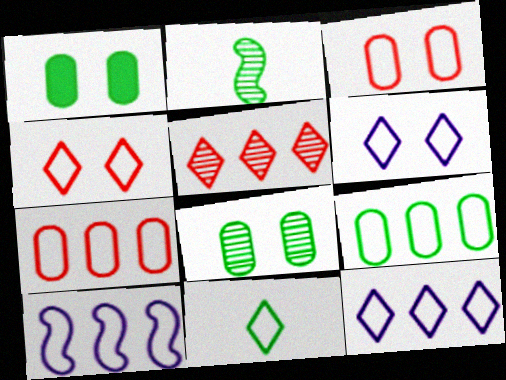[[3, 10, 11], 
[4, 11, 12]]